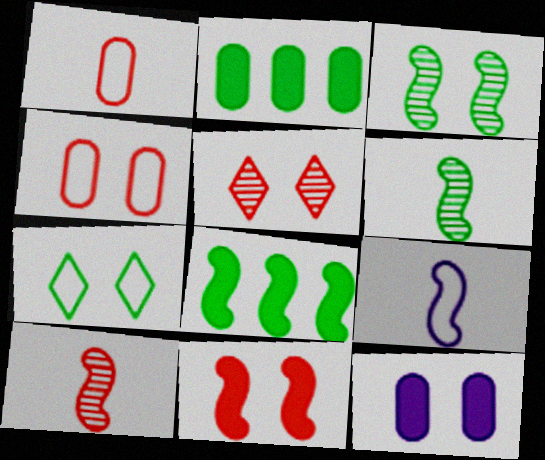[[2, 5, 9], 
[2, 6, 7], 
[4, 5, 11]]